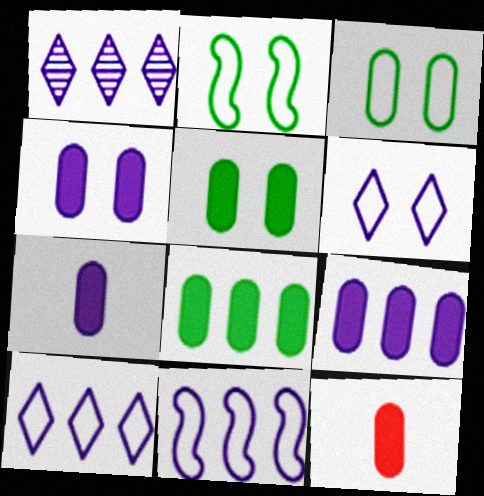[[1, 2, 12], 
[1, 9, 11], 
[4, 7, 9], 
[4, 8, 12], 
[5, 9, 12]]